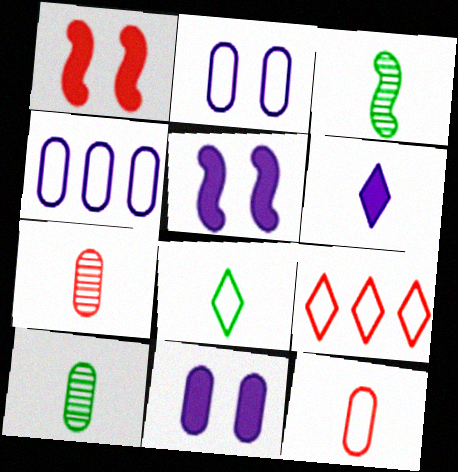[[1, 7, 9], 
[3, 6, 12], 
[3, 9, 11], 
[5, 9, 10]]